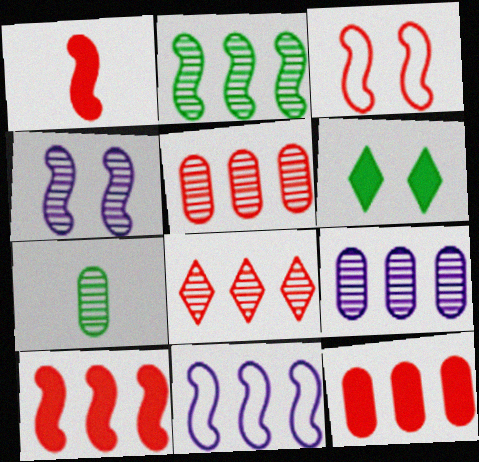[[2, 8, 9], 
[2, 10, 11], 
[4, 7, 8]]